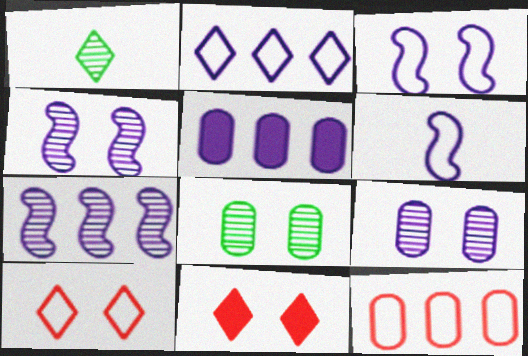[[1, 2, 11], 
[2, 5, 7], 
[3, 8, 11]]